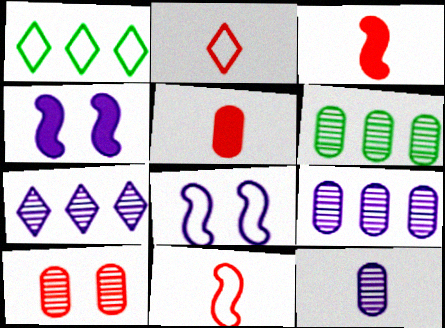[[2, 4, 6], 
[6, 10, 12]]